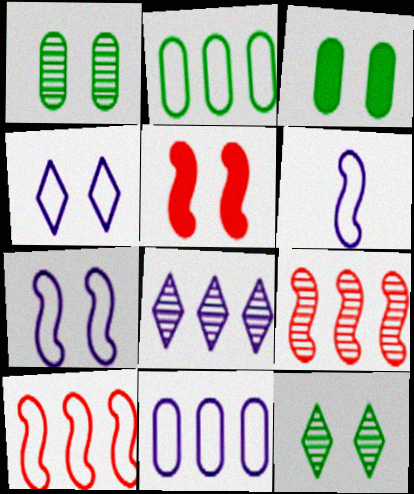[[1, 4, 5], 
[4, 6, 11]]